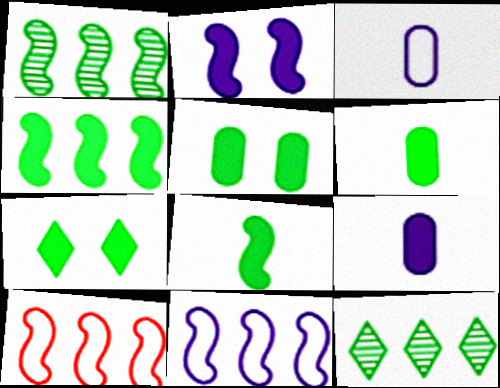[[4, 6, 7]]